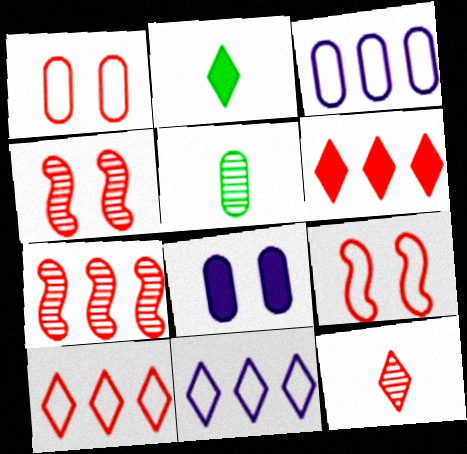[[2, 3, 4]]